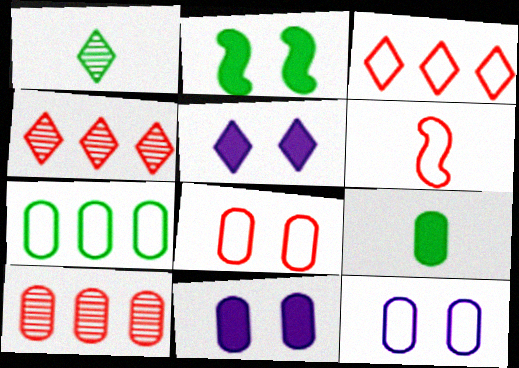[[1, 2, 7], 
[1, 3, 5], 
[3, 6, 8], 
[9, 10, 12]]